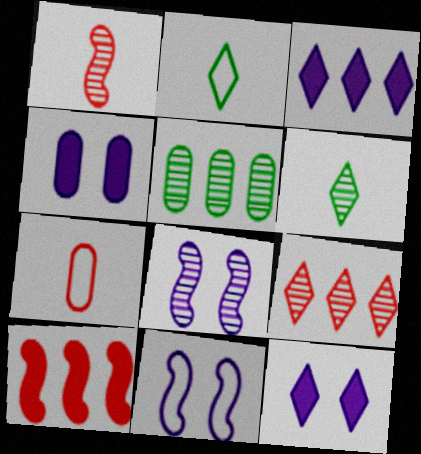[[2, 9, 12], 
[4, 5, 7]]